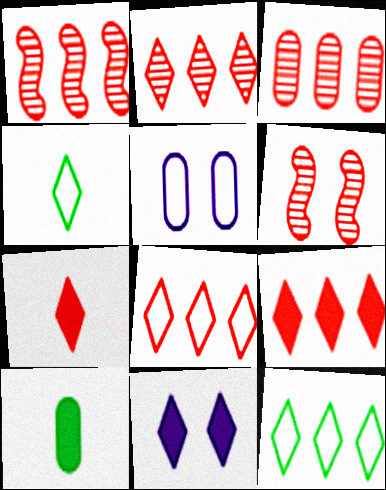[[1, 2, 3], 
[2, 4, 11], 
[2, 8, 9], 
[3, 5, 10]]